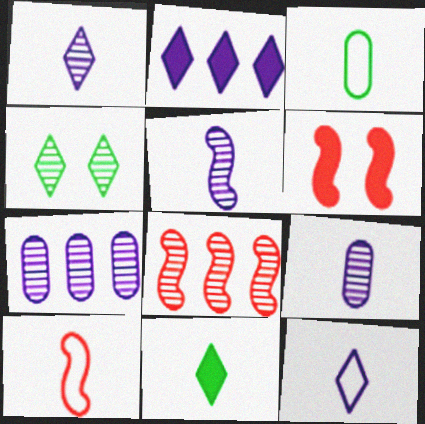[[1, 5, 9], 
[3, 10, 12], 
[4, 8, 9], 
[6, 8, 10], 
[9, 10, 11]]